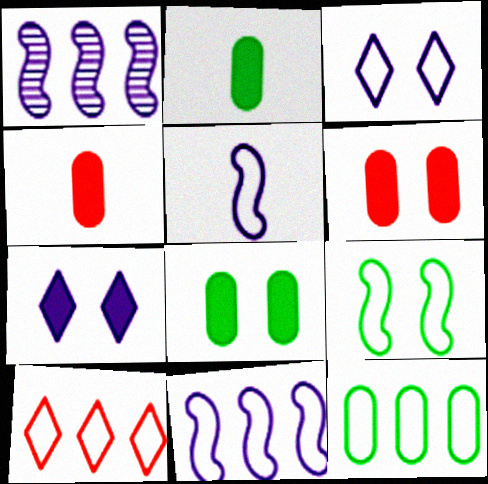[[10, 11, 12]]